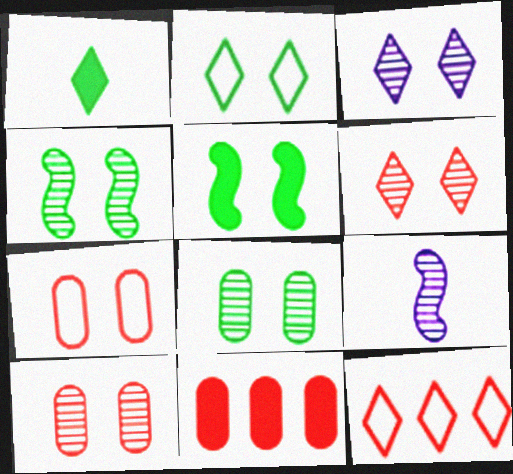[[1, 3, 12], 
[2, 5, 8], 
[2, 9, 11], 
[3, 4, 10], 
[3, 5, 7]]